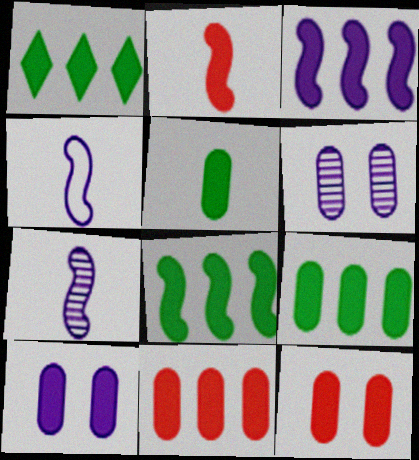[[1, 2, 10], 
[1, 3, 11], 
[1, 8, 9], 
[5, 10, 11]]